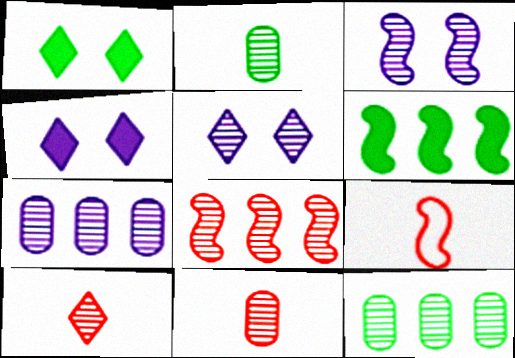[[1, 7, 9], 
[2, 5, 8], 
[3, 6, 9], 
[3, 10, 12], 
[4, 9, 12]]